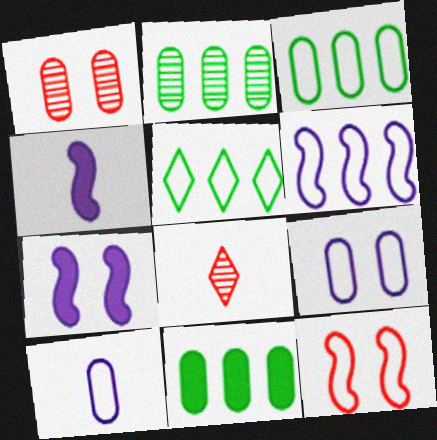[[1, 4, 5], 
[1, 10, 11], 
[2, 3, 11], 
[3, 7, 8], 
[5, 10, 12]]